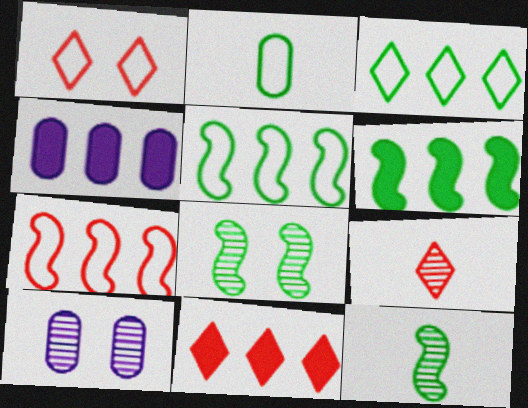[[1, 4, 12], 
[1, 9, 11], 
[4, 6, 11]]